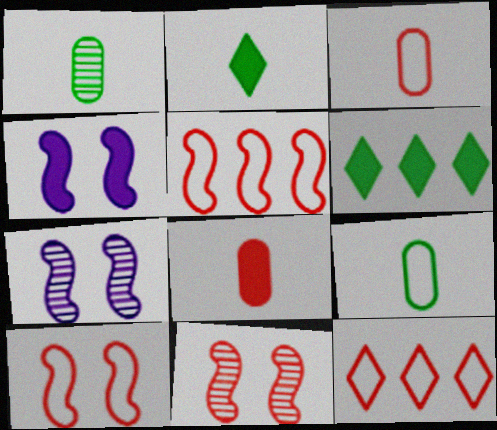[[1, 4, 12], 
[3, 6, 7], 
[3, 10, 12], 
[4, 6, 8], 
[8, 11, 12]]